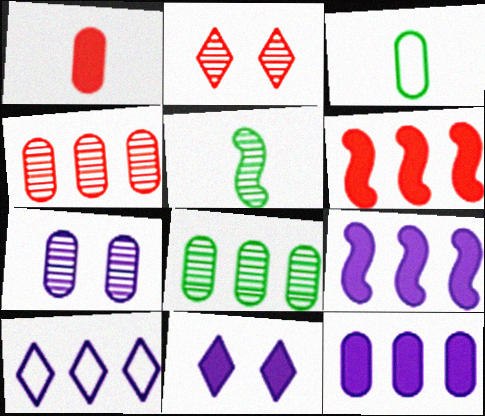[[2, 3, 9], 
[6, 8, 10]]